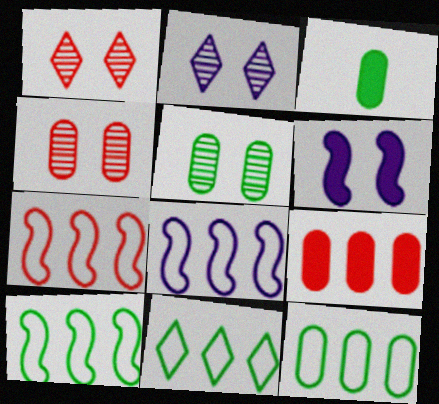[[1, 3, 8], 
[2, 3, 7], 
[3, 5, 12], 
[7, 8, 10], 
[10, 11, 12]]